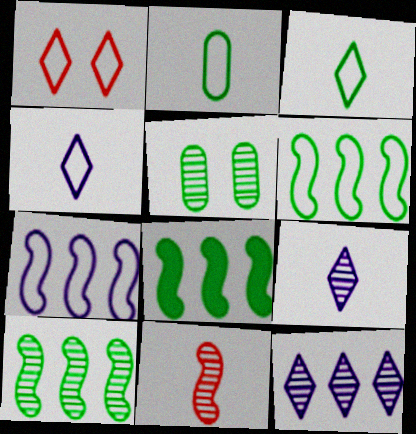[[1, 2, 7], 
[3, 5, 8], 
[5, 11, 12], 
[6, 8, 10]]